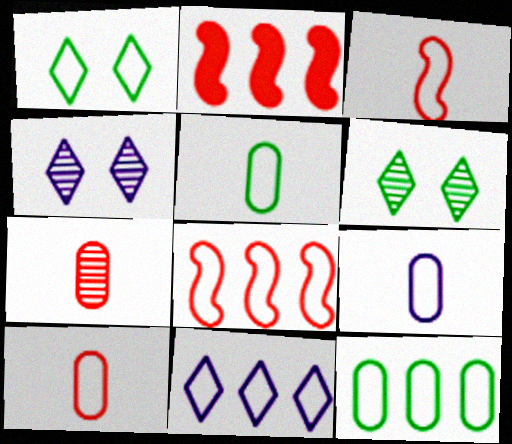[[1, 8, 9], 
[2, 4, 5], 
[2, 6, 9], 
[5, 9, 10], 
[8, 11, 12]]